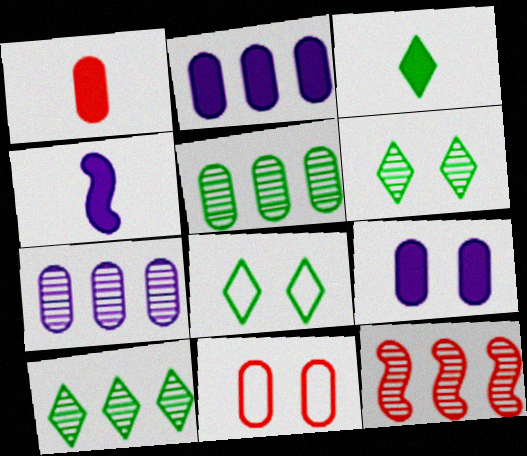[[1, 3, 4], 
[3, 8, 10], 
[4, 10, 11], 
[7, 10, 12]]